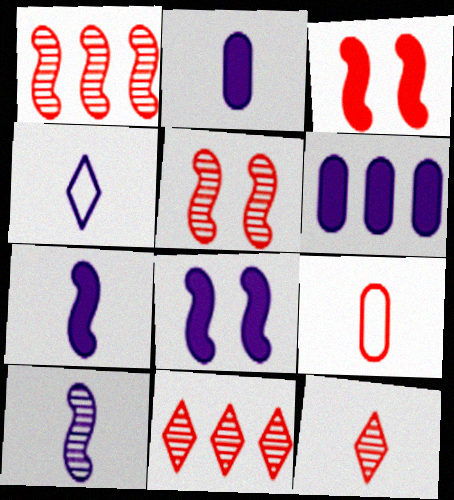[[2, 4, 10], 
[3, 9, 11]]